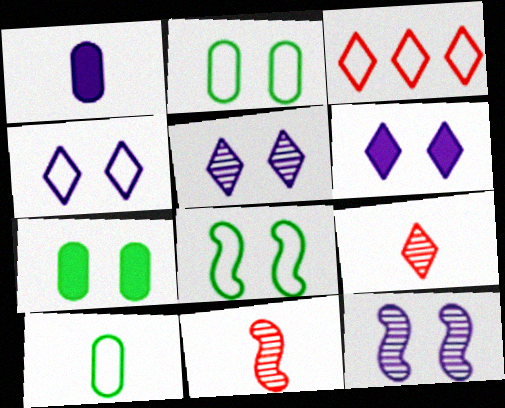[[4, 5, 6]]